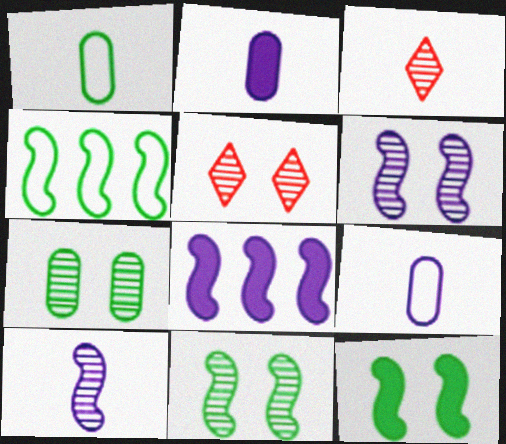[[1, 5, 8], 
[2, 4, 5], 
[5, 6, 7]]